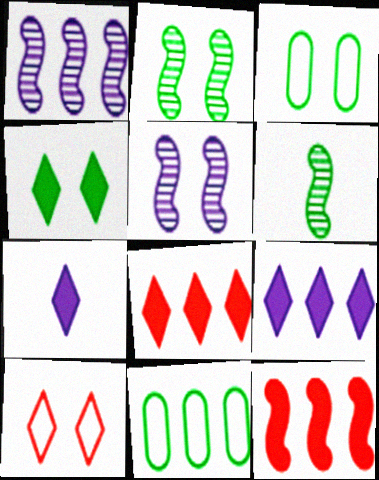[[1, 8, 11], 
[2, 3, 4], 
[4, 6, 11], 
[4, 7, 8]]